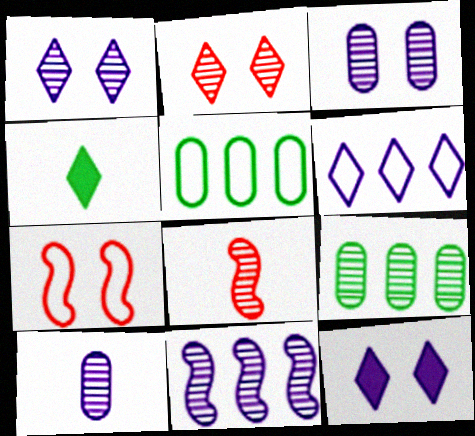[[1, 8, 9], 
[1, 10, 11], 
[2, 4, 6], 
[5, 8, 12]]